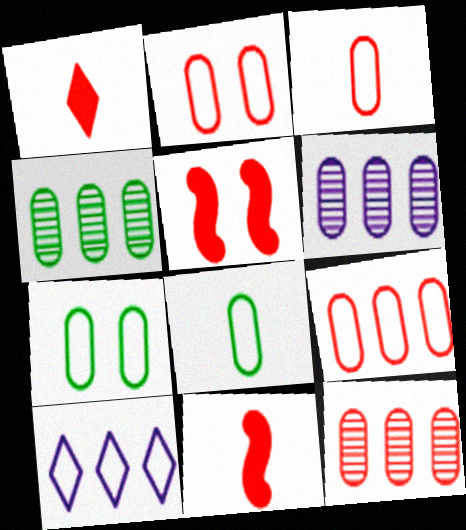[[2, 3, 9], 
[4, 6, 12]]